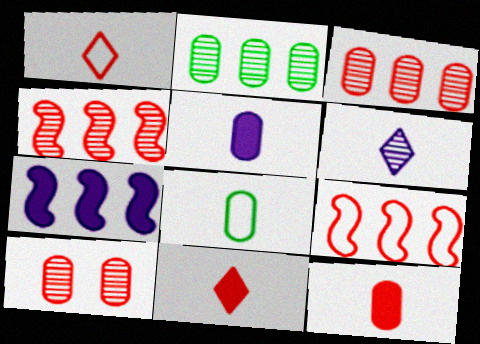[[9, 10, 11]]